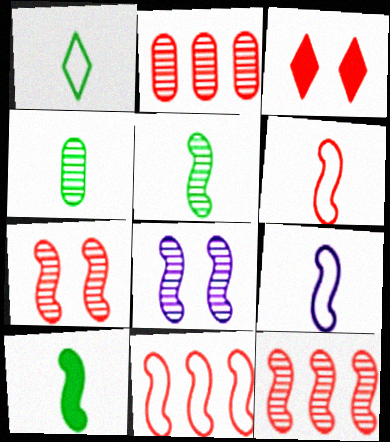[[1, 4, 10], 
[2, 3, 6], 
[5, 8, 12], 
[8, 10, 11]]